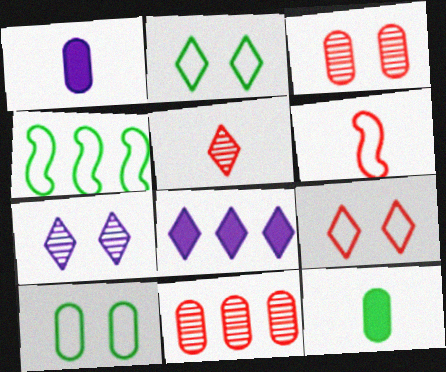[[1, 10, 11], 
[2, 5, 8], 
[4, 8, 11]]